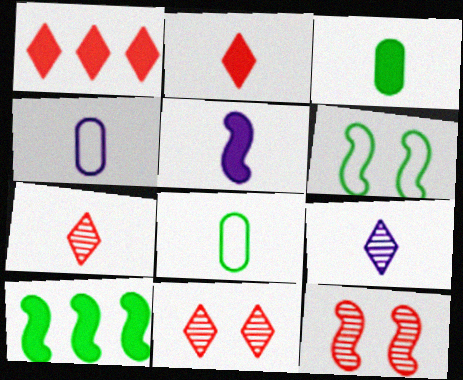[[2, 3, 5], 
[4, 5, 9], 
[4, 10, 11], 
[5, 7, 8]]